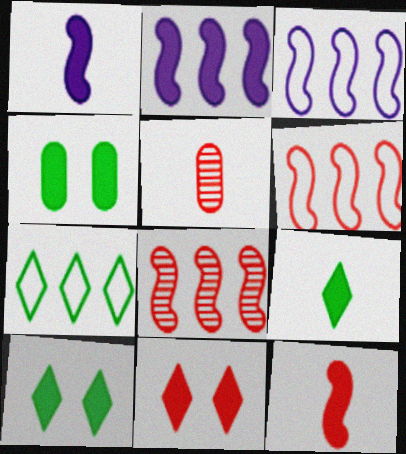[[3, 5, 10], 
[5, 6, 11]]